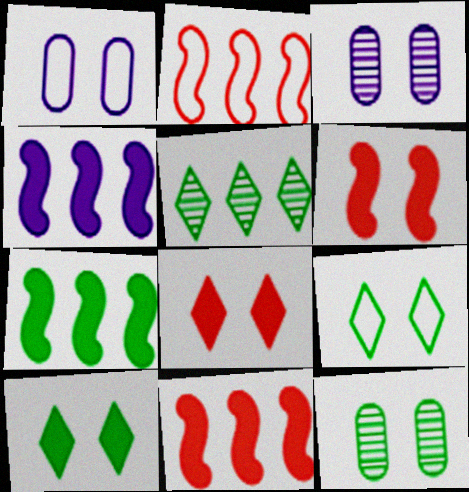[[3, 6, 9], 
[4, 7, 11]]